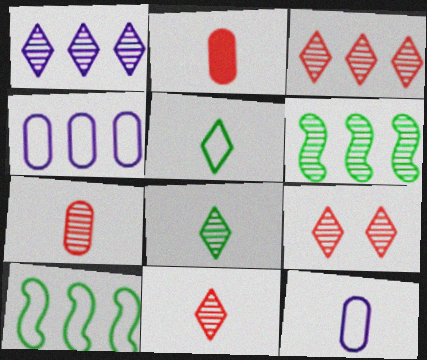[[1, 8, 9], 
[3, 9, 11]]